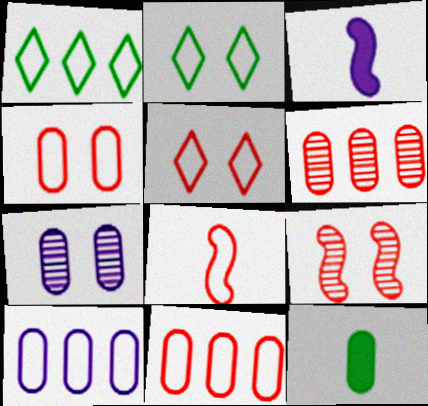[[2, 3, 6], 
[2, 8, 10], 
[5, 8, 11], 
[7, 11, 12]]